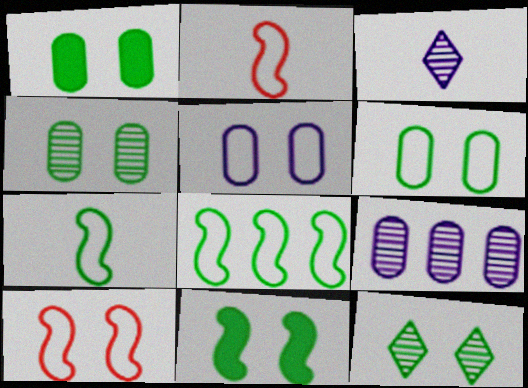[[1, 4, 6], 
[6, 11, 12]]